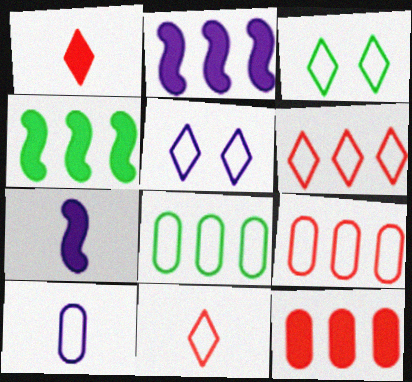[]